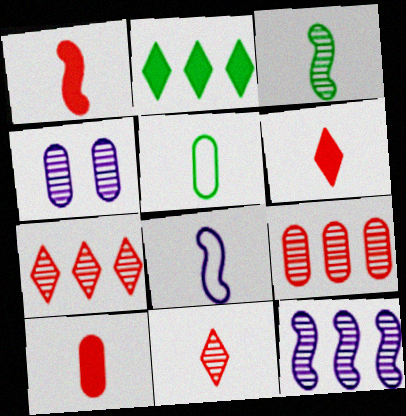[[1, 3, 8], 
[1, 6, 10], 
[3, 4, 7]]